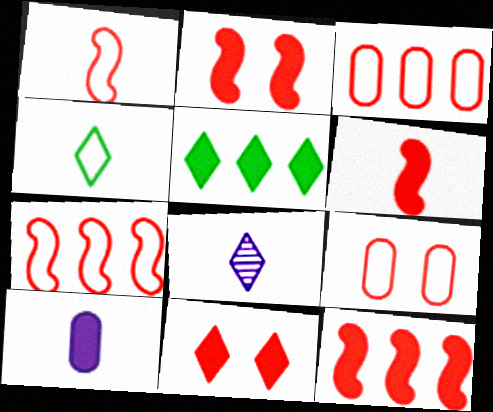[[2, 5, 10], 
[2, 6, 12]]